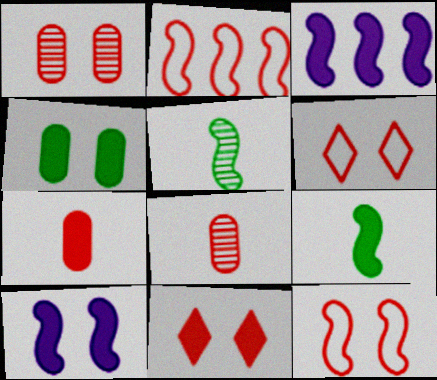[[1, 11, 12], 
[2, 5, 10], 
[2, 8, 11], 
[3, 5, 12], 
[4, 10, 11]]